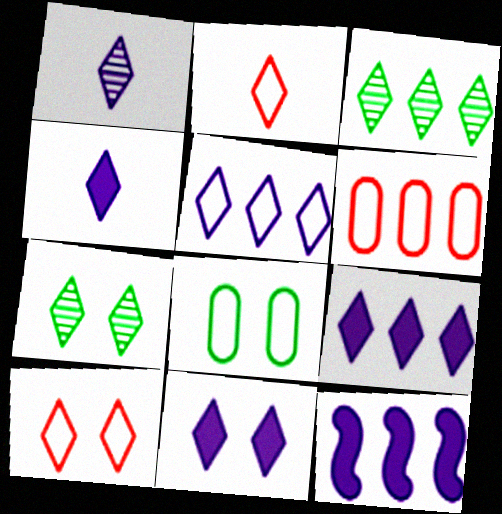[[1, 5, 11], 
[2, 3, 11], 
[2, 7, 9], 
[3, 4, 10], 
[3, 6, 12], 
[4, 9, 11], 
[7, 10, 11]]